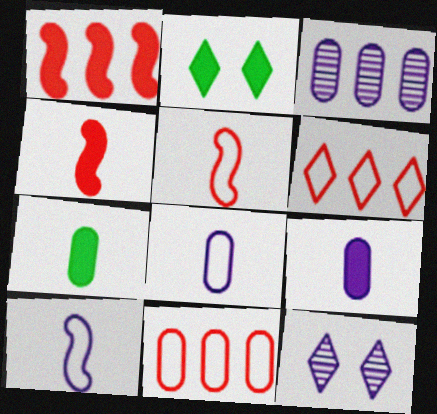[[1, 2, 9], 
[2, 3, 5]]